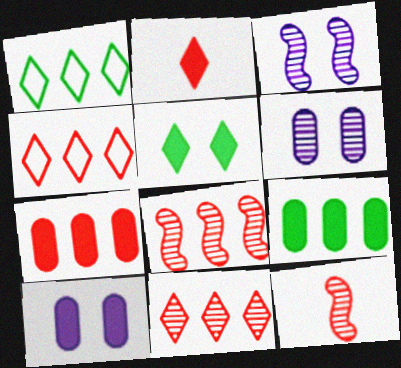[[1, 10, 12], 
[4, 7, 8]]